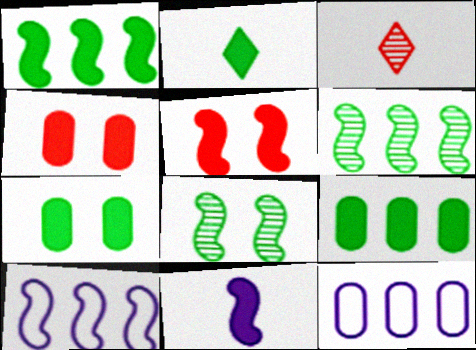[[1, 2, 7], 
[1, 5, 11], 
[3, 7, 10]]